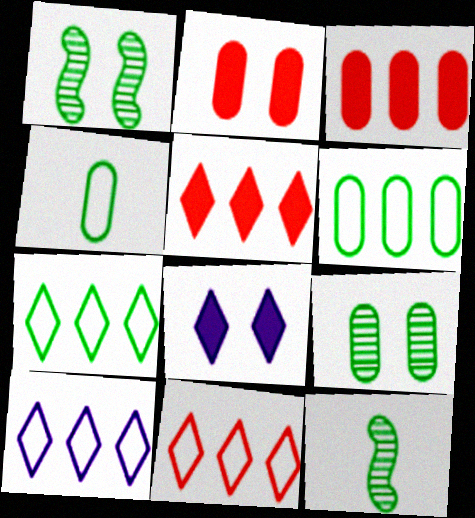[[2, 10, 12], 
[7, 10, 11]]